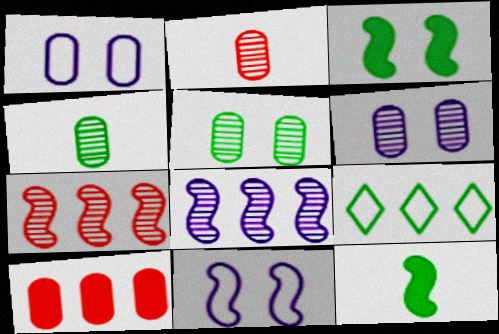[[1, 4, 10], 
[3, 4, 9], 
[5, 9, 12], 
[7, 11, 12], 
[8, 9, 10]]